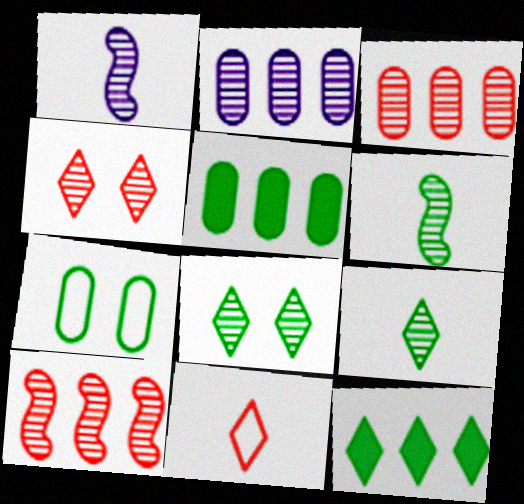[[1, 3, 8], 
[2, 4, 6], 
[6, 7, 12]]